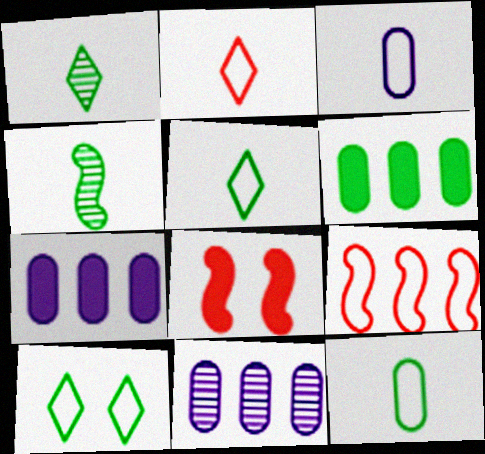[[3, 9, 10], 
[4, 6, 10], 
[5, 8, 11]]